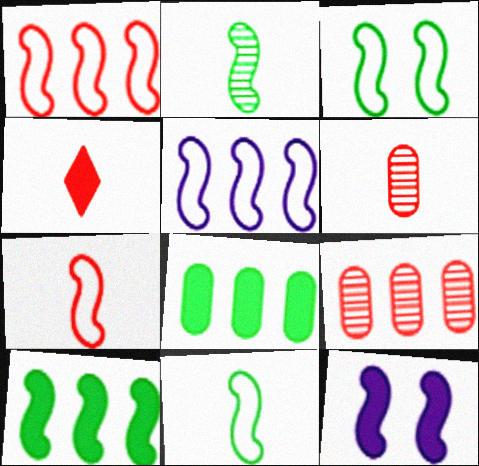[[1, 2, 12], 
[2, 3, 10], 
[3, 5, 7], 
[4, 6, 7], 
[4, 8, 12]]